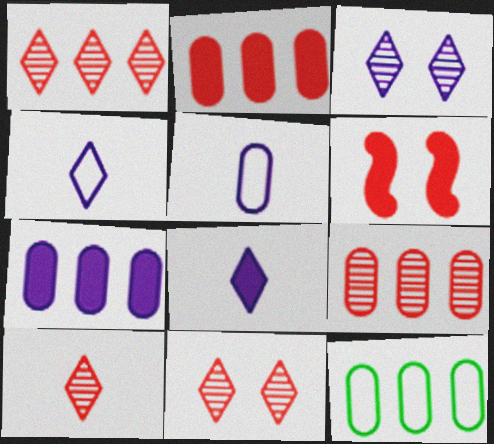[[1, 10, 11], 
[7, 9, 12]]